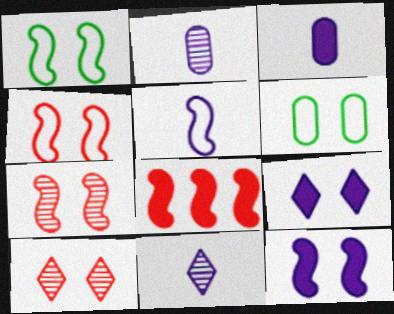[[1, 7, 12], 
[3, 5, 11], 
[6, 7, 9], 
[6, 8, 11], 
[6, 10, 12]]